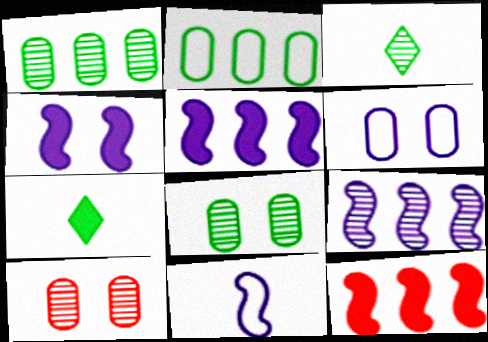[[3, 6, 12], 
[3, 9, 10], 
[4, 9, 11]]